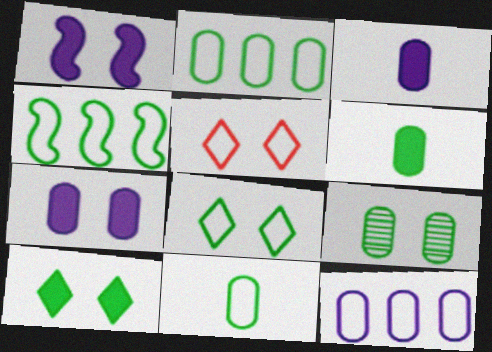[[1, 5, 9], 
[2, 6, 9], 
[4, 8, 11]]